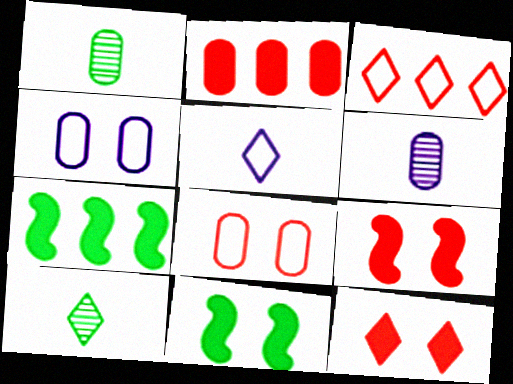[[1, 2, 4], 
[3, 6, 11]]